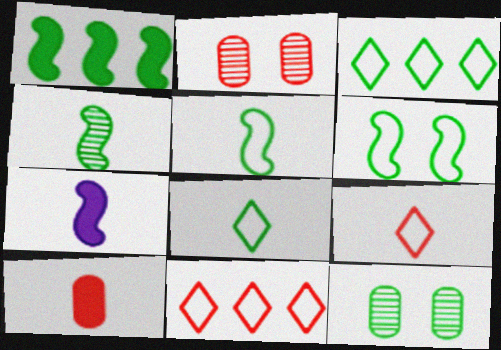[[1, 4, 6], 
[1, 8, 12], 
[2, 3, 7], 
[7, 11, 12]]